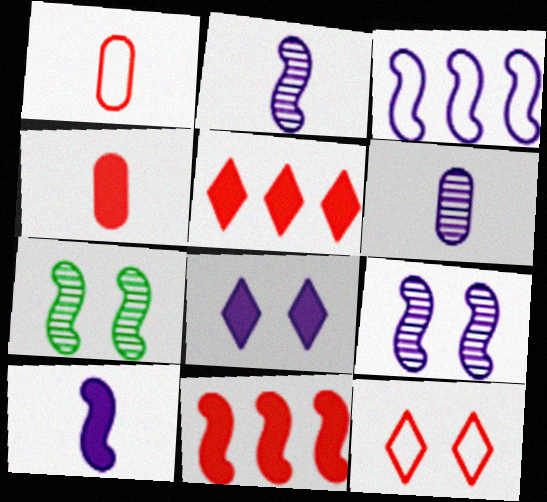[[3, 6, 8], 
[3, 9, 10]]